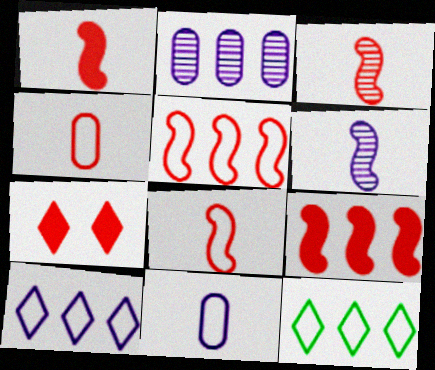[[1, 3, 8], 
[2, 9, 12]]